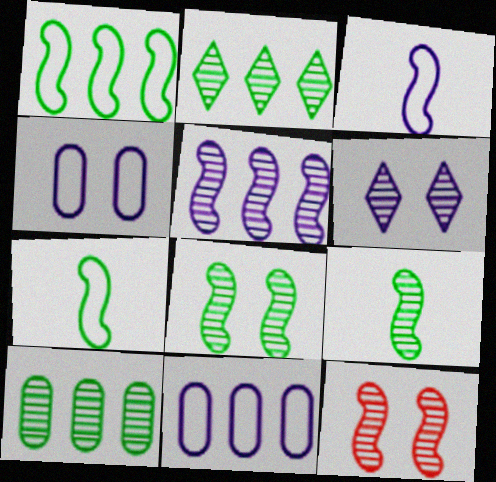[[5, 9, 12]]